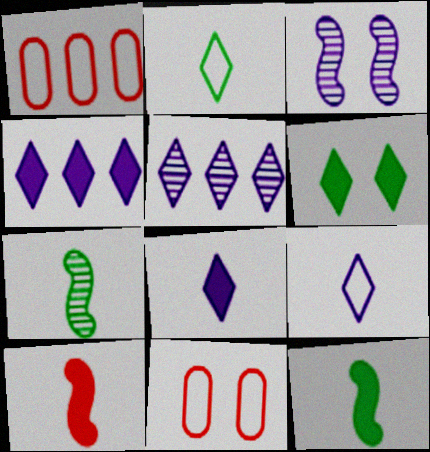[[3, 6, 11], 
[4, 7, 11], 
[5, 11, 12]]